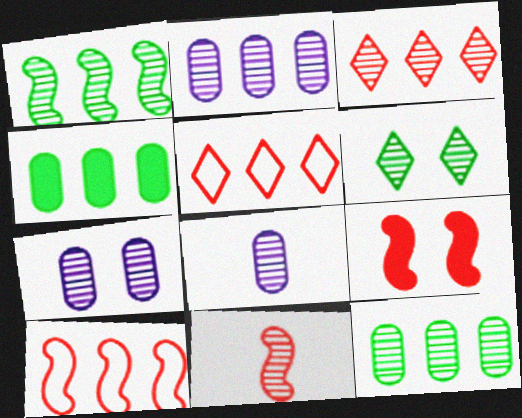[[1, 2, 3], 
[2, 6, 11], 
[2, 7, 8], 
[9, 10, 11]]